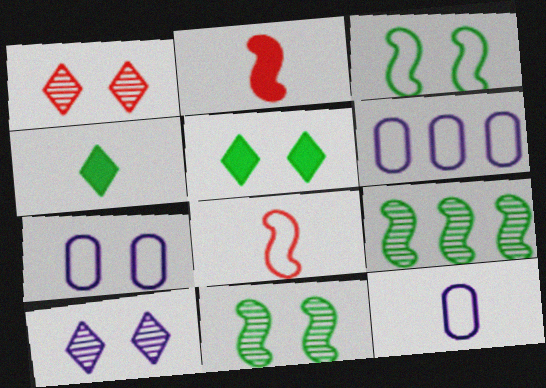[[6, 7, 12]]